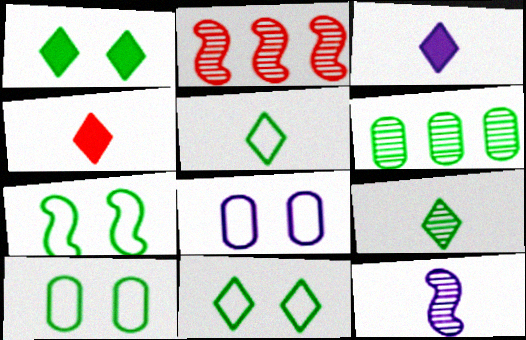[[2, 3, 10], 
[7, 10, 11]]